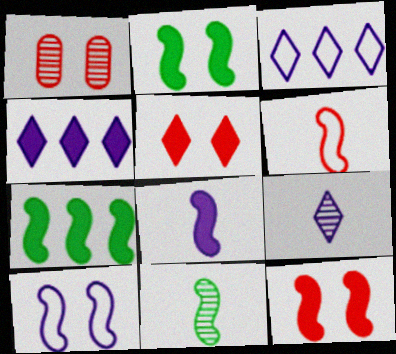[[6, 8, 11], 
[7, 8, 12]]